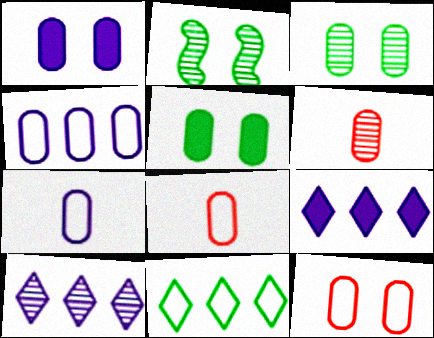[[1, 3, 12], 
[2, 6, 10], 
[2, 8, 9], 
[4, 5, 6]]